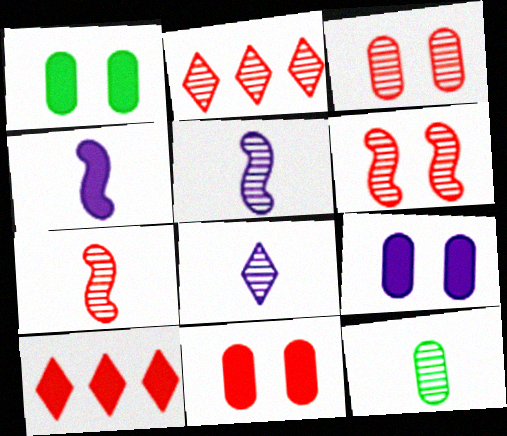[[1, 4, 10], 
[1, 9, 11], 
[2, 3, 7], 
[7, 8, 12]]